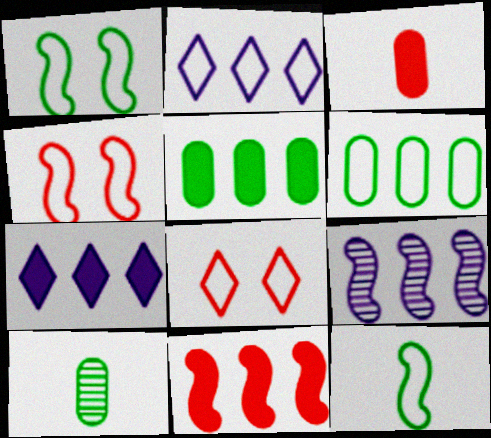[[4, 7, 10], 
[5, 7, 11]]